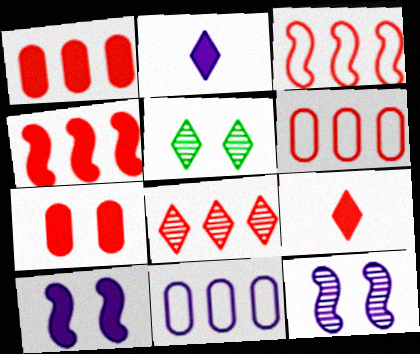[[1, 3, 8], 
[2, 11, 12], 
[4, 6, 8], 
[4, 7, 9]]